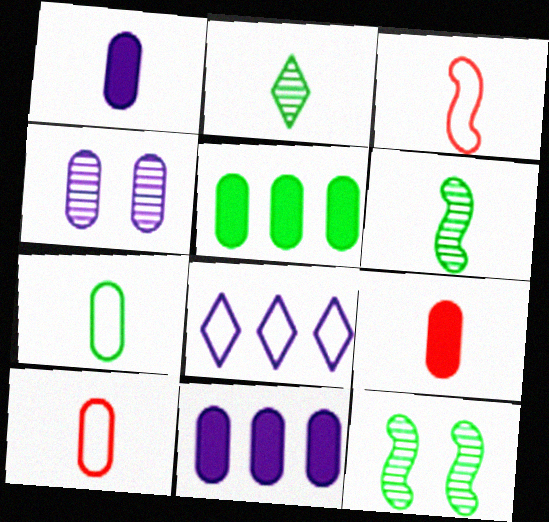[[1, 2, 3], 
[4, 5, 10], 
[8, 9, 12]]